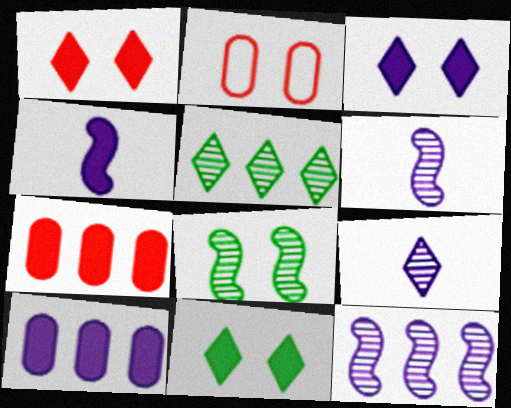[[1, 3, 11], 
[2, 3, 8], 
[2, 4, 5], 
[3, 4, 10], 
[4, 7, 11]]